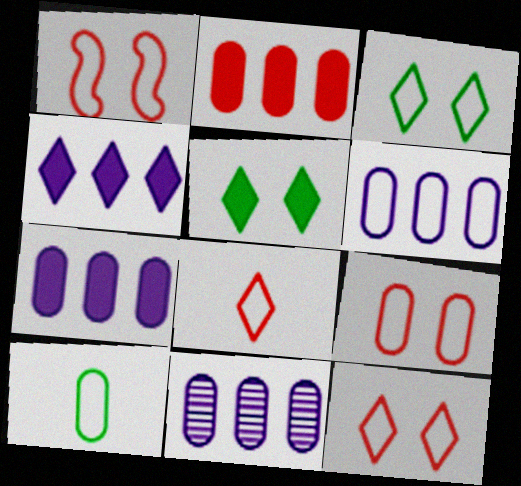[[1, 9, 12], 
[6, 7, 11], 
[6, 9, 10]]